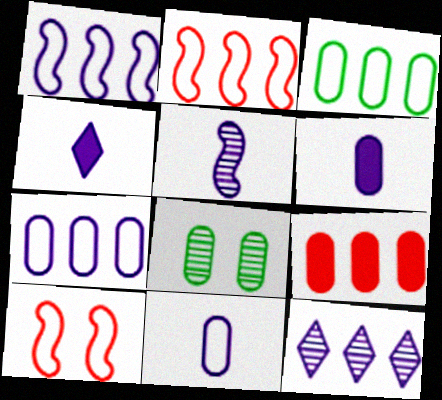[[2, 4, 8], 
[4, 5, 11], 
[8, 9, 11]]